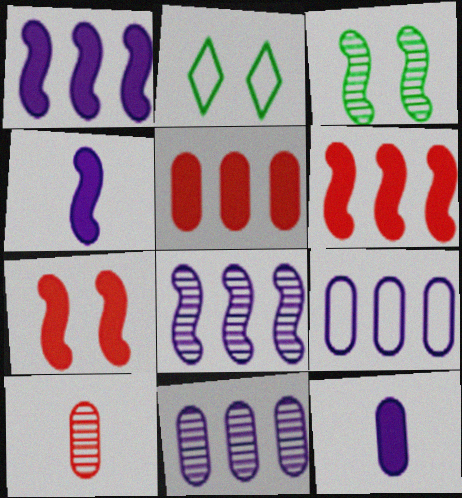[[1, 2, 10]]